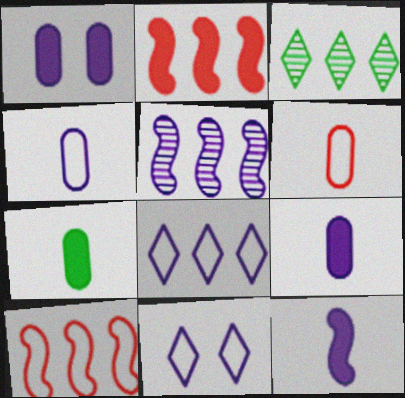[[5, 9, 11]]